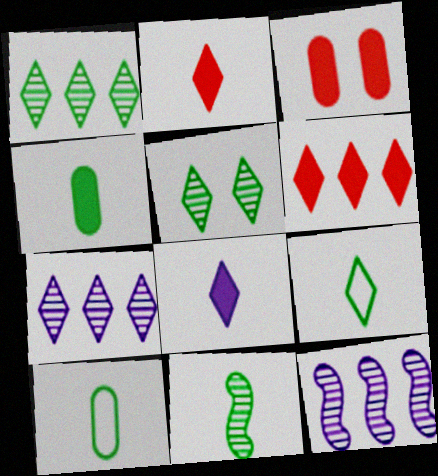[[3, 9, 12], 
[4, 9, 11]]